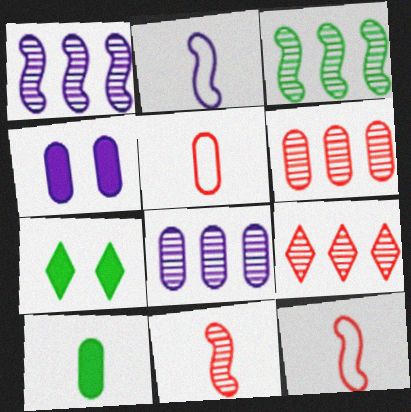[[1, 5, 7], 
[2, 6, 7], 
[3, 8, 9], 
[7, 8, 12]]